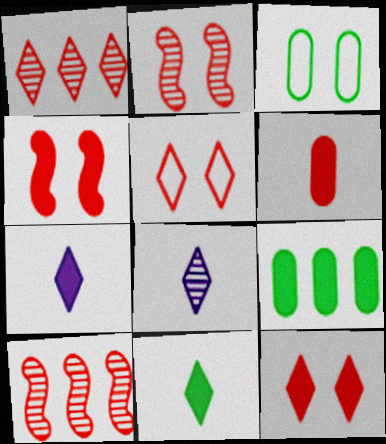[[3, 7, 10], 
[4, 7, 9], 
[5, 6, 10]]